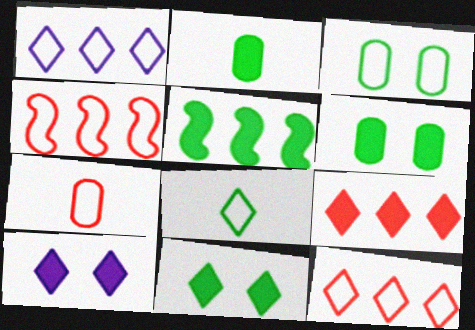[[2, 5, 11]]